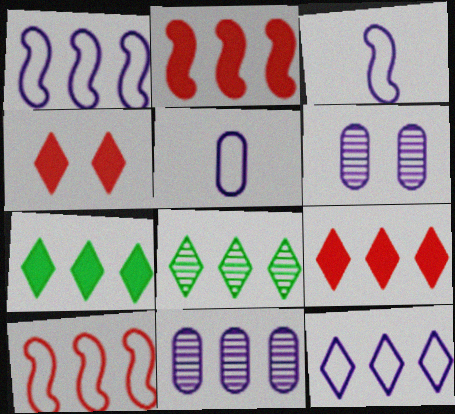[[7, 10, 11], 
[8, 9, 12]]